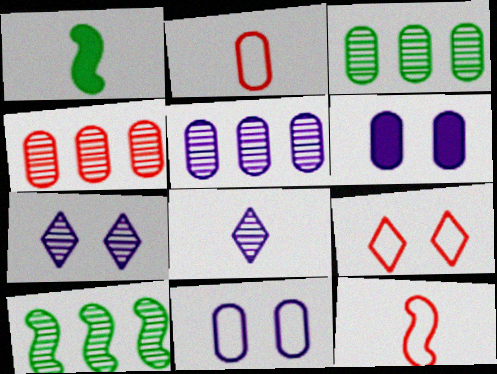[[1, 2, 8], 
[1, 5, 9], 
[2, 3, 6], 
[3, 4, 5]]